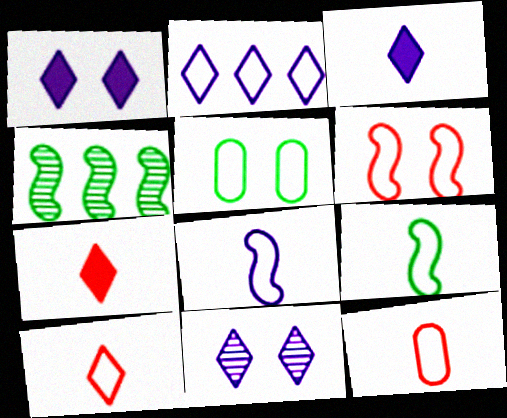[[1, 4, 12], 
[2, 3, 11]]